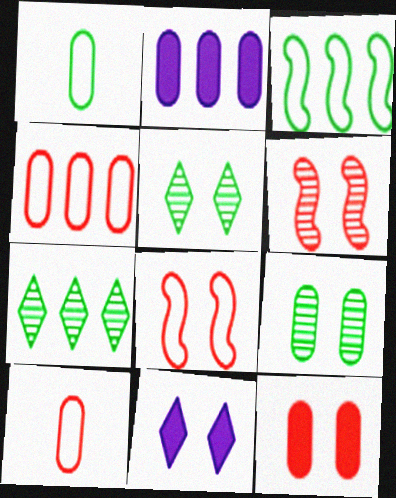[[2, 9, 10], 
[8, 9, 11]]